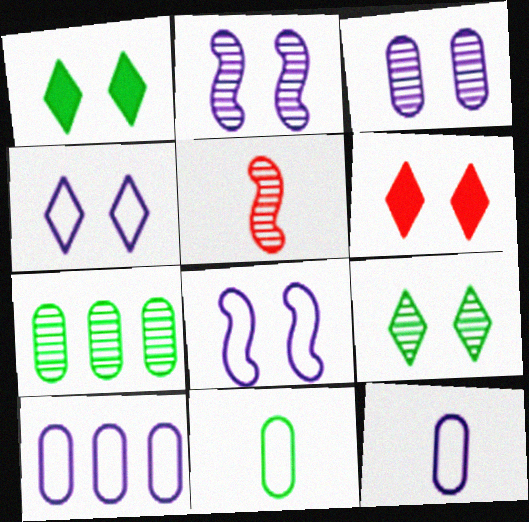[[1, 5, 10], 
[4, 6, 9]]